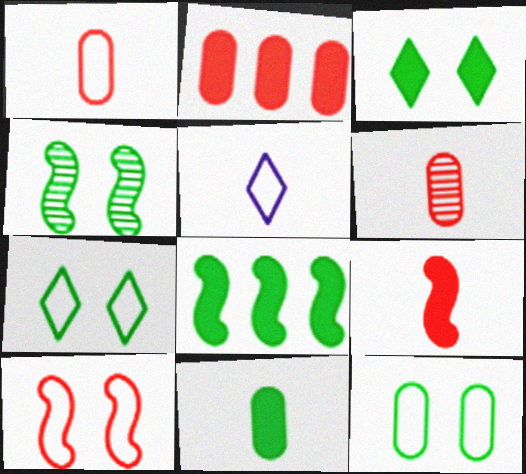[[2, 4, 5], 
[3, 4, 12], 
[3, 8, 11]]